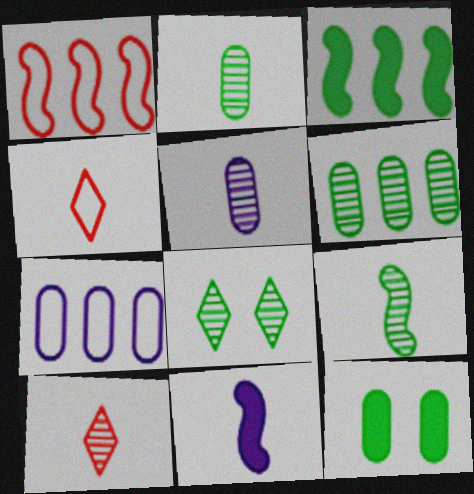[[2, 4, 11], 
[5, 9, 10], 
[6, 8, 9]]